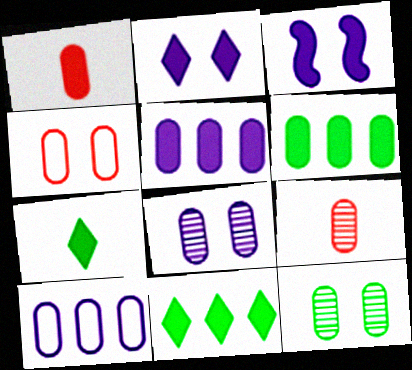[[1, 3, 11], 
[1, 10, 12]]